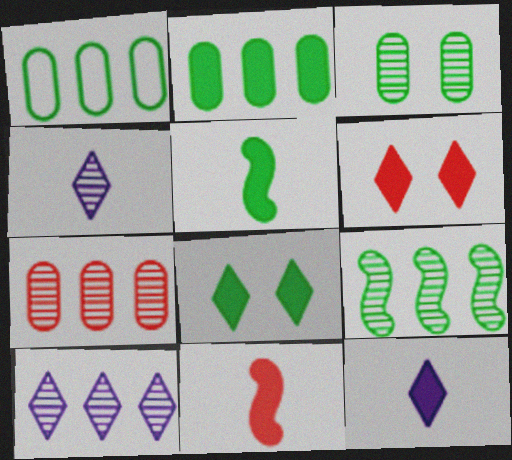[[2, 5, 8], 
[7, 9, 10]]